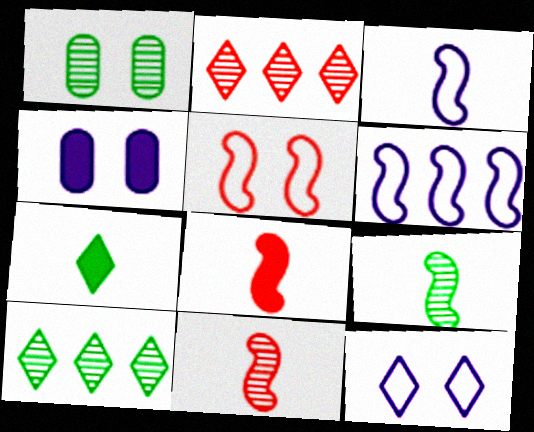[[1, 9, 10], 
[2, 7, 12], 
[3, 8, 9]]